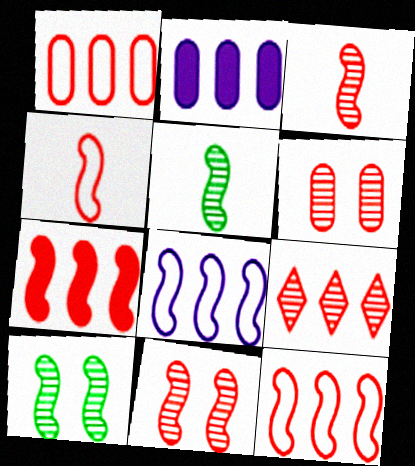[[1, 7, 9], 
[3, 6, 9], 
[4, 7, 11]]